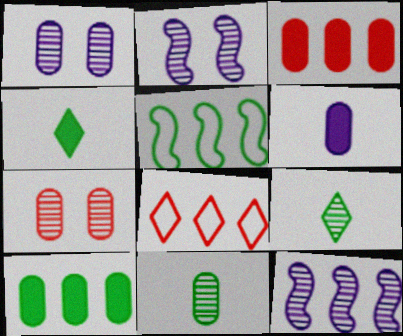[[7, 9, 12], 
[8, 10, 12]]